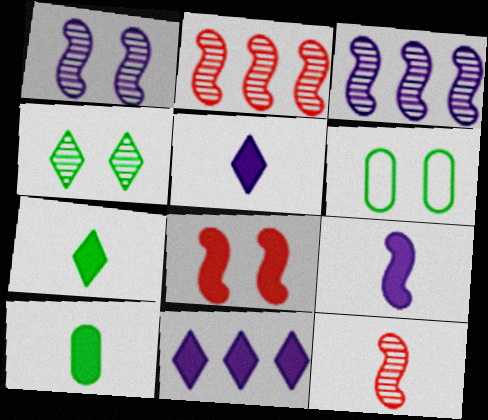[[2, 5, 6], 
[6, 11, 12], 
[8, 10, 11]]